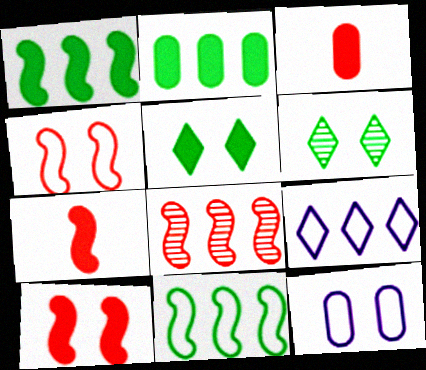[[2, 8, 9], 
[4, 7, 8], 
[6, 10, 12]]